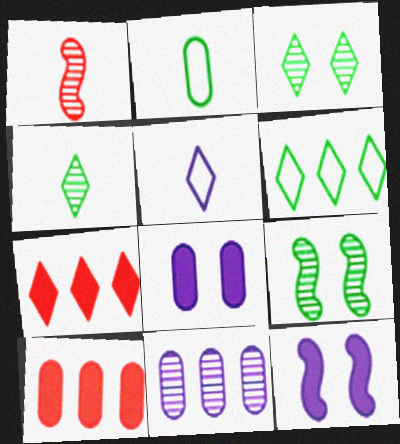[[1, 3, 11], 
[1, 6, 8], 
[3, 5, 7], 
[5, 9, 10], 
[5, 11, 12]]